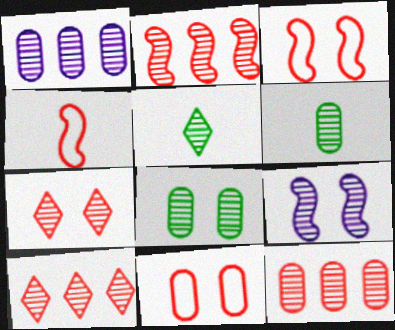[[2, 10, 12], 
[5, 9, 12], 
[6, 9, 10], 
[7, 8, 9]]